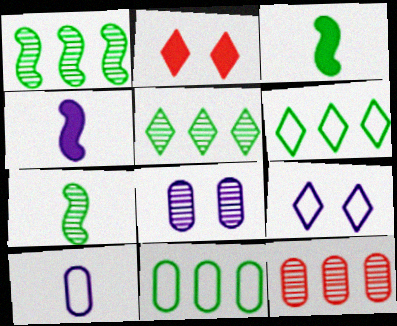[[1, 2, 10], 
[3, 9, 12]]